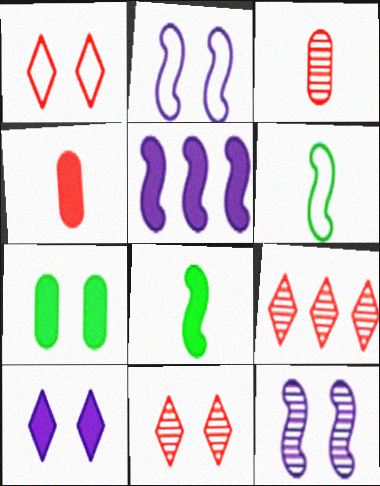[[1, 7, 12], 
[2, 7, 11]]